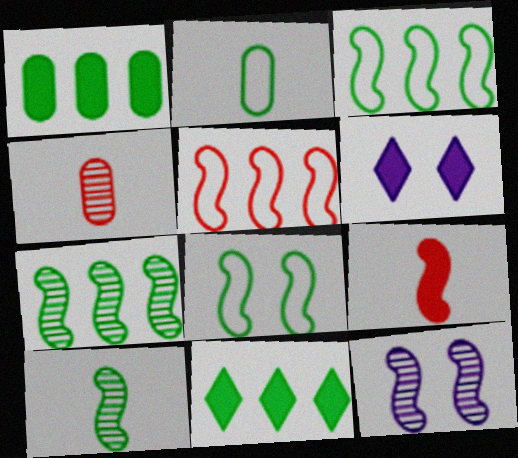[[1, 6, 9], 
[3, 4, 6], 
[3, 9, 12]]